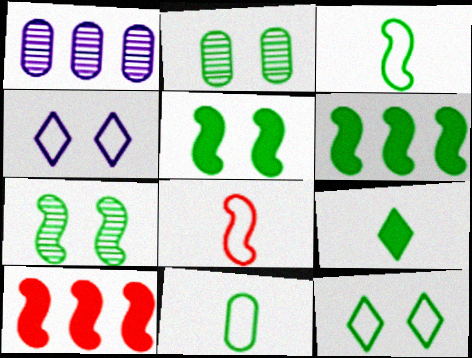[[2, 5, 12], 
[3, 6, 7]]